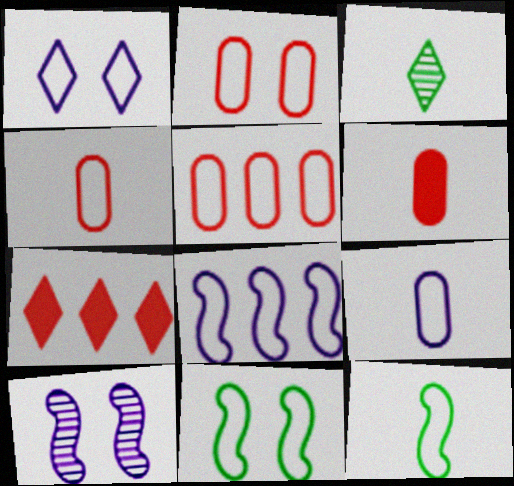[[1, 2, 11], 
[1, 3, 7], 
[1, 5, 12], 
[1, 8, 9], 
[2, 4, 5]]